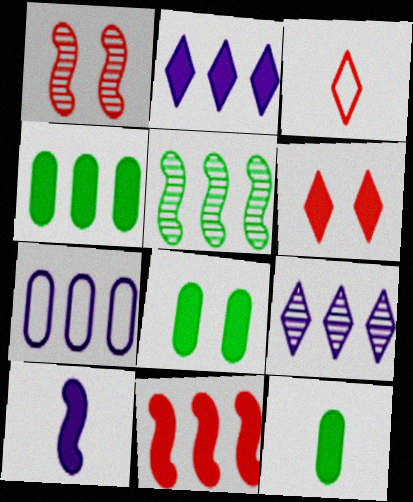[[2, 4, 11], 
[4, 6, 10], 
[4, 8, 12]]